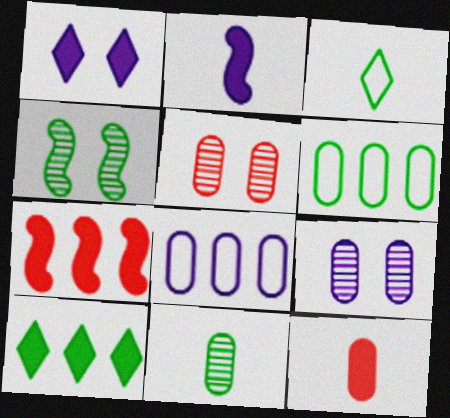[[3, 7, 9], 
[6, 9, 12]]